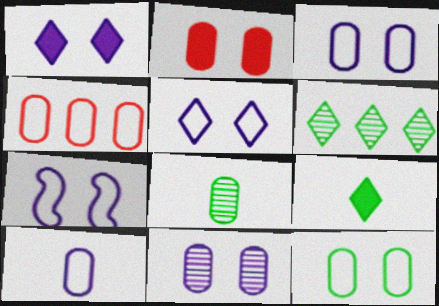[[1, 7, 11], 
[2, 11, 12], 
[3, 5, 7], 
[4, 10, 12]]